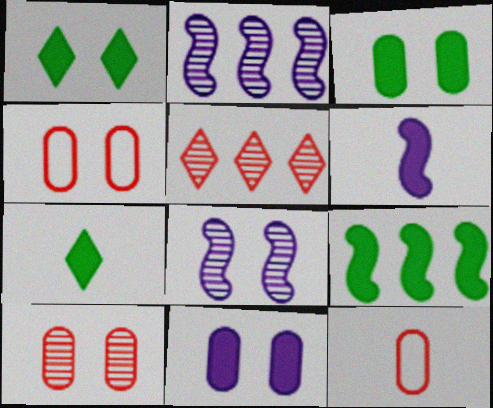[[1, 2, 12], 
[1, 4, 8], 
[2, 4, 7], 
[3, 7, 9]]